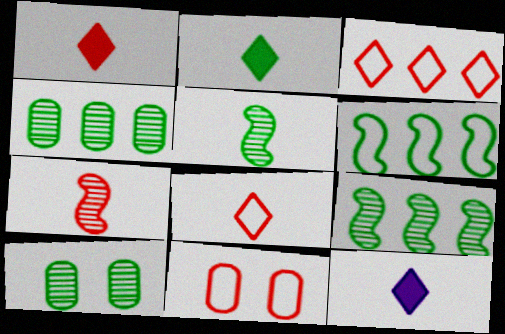[[1, 2, 12], 
[2, 6, 10], 
[9, 11, 12]]